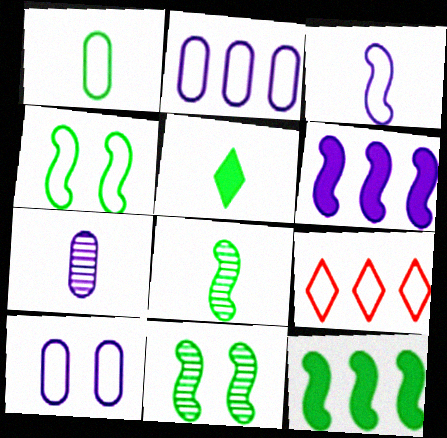[[1, 5, 8], 
[4, 8, 12]]